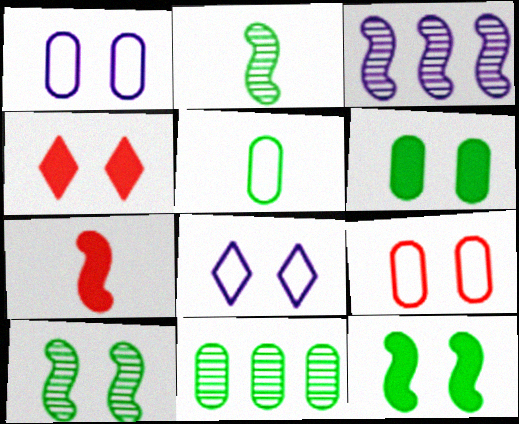[[1, 4, 10], 
[3, 4, 5], 
[5, 6, 11], 
[7, 8, 11]]